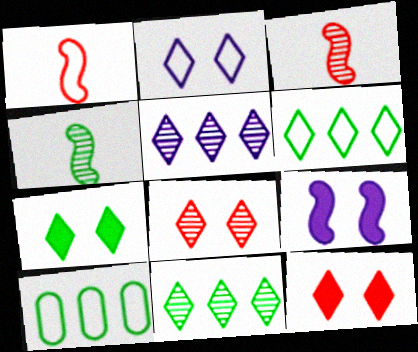[[1, 2, 10], 
[2, 7, 8], 
[4, 7, 10]]